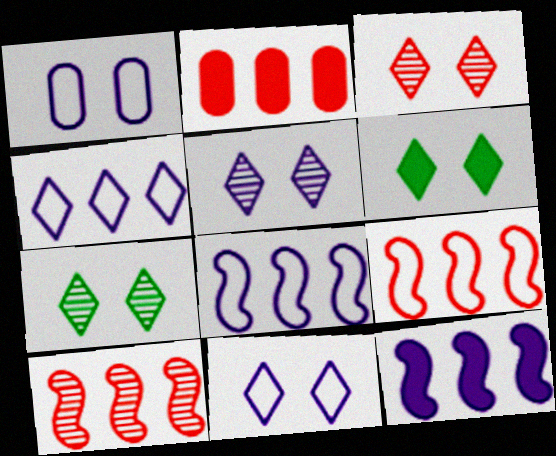[[3, 5, 7], 
[3, 6, 11]]